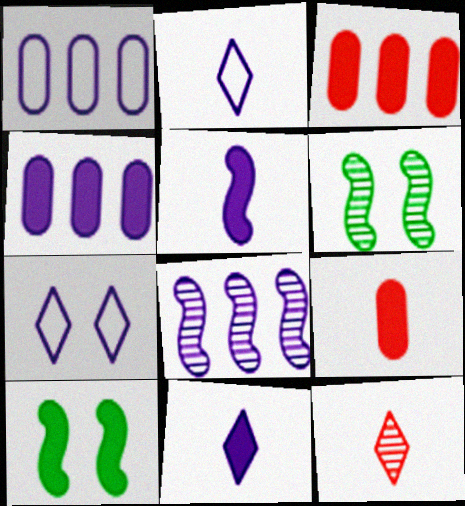[[1, 10, 12], 
[2, 3, 6], 
[3, 10, 11]]